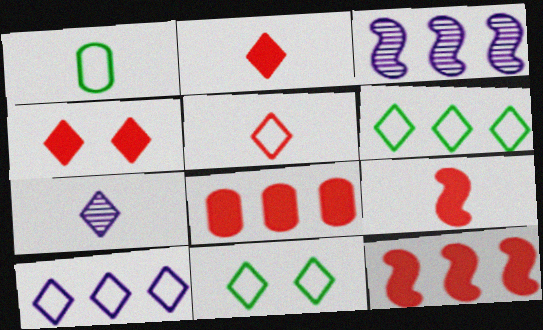[[1, 3, 4], 
[1, 7, 9], 
[3, 6, 8], 
[4, 6, 7], 
[4, 8, 9], 
[5, 10, 11]]